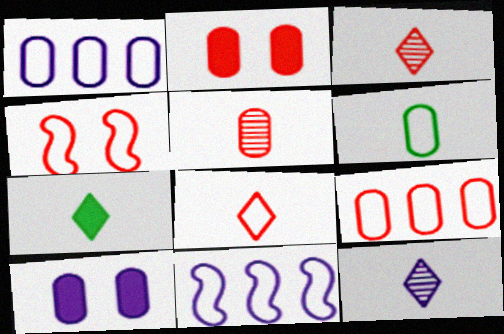[[2, 5, 9], 
[4, 8, 9], 
[7, 8, 12], 
[10, 11, 12]]